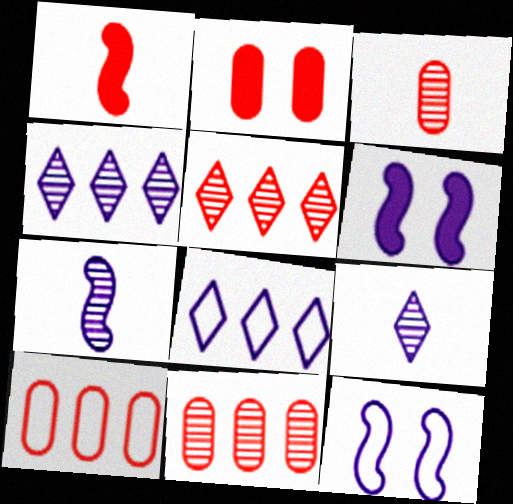[[2, 3, 10]]